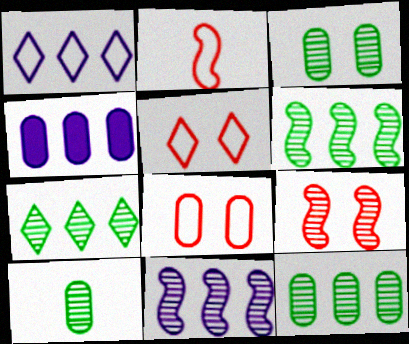[[1, 4, 11], 
[3, 10, 12], 
[4, 8, 10], 
[6, 7, 12]]